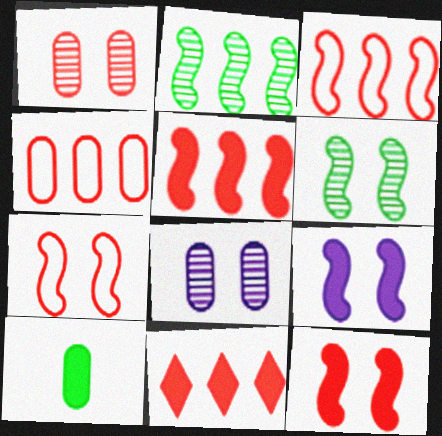[[4, 8, 10], 
[6, 7, 9], 
[9, 10, 11]]